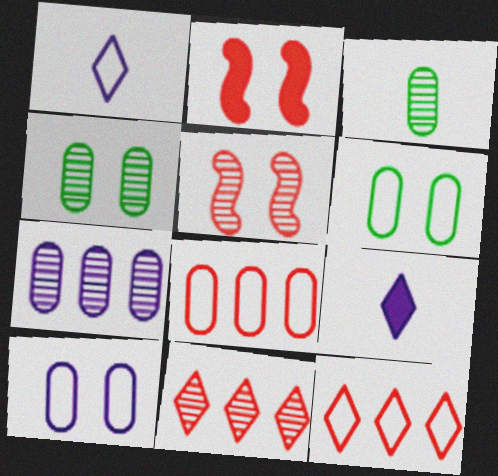[]